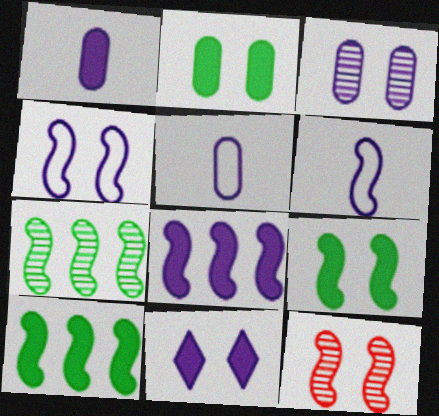[[1, 8, 11], 
[3, 4, 11], 
[4, 9, 12], 
[6, 10, 12]]